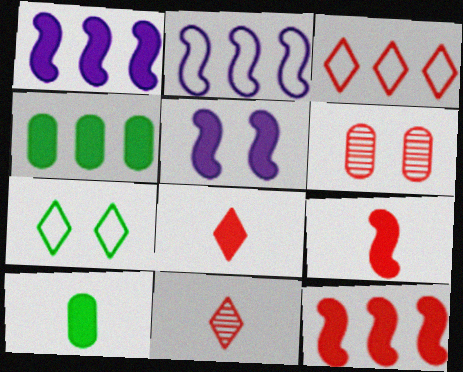[[3, 6, 9], 
[4, 5, 8], 
[5, 6, 7]]